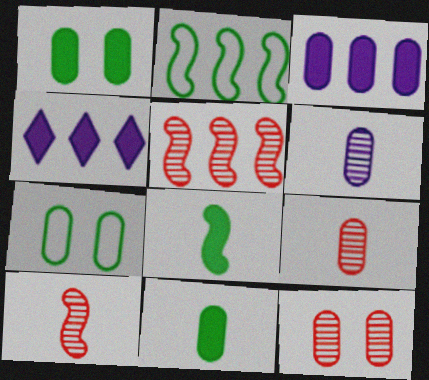[[3, 7, 9], 
[4, 7, 10]]